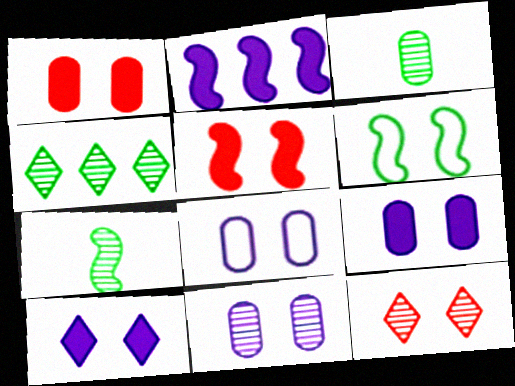[[6, 9, 12], 
[8, 9, 11]]